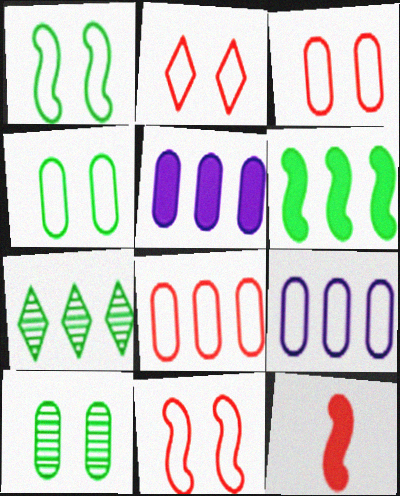[[2, 3, 11]]